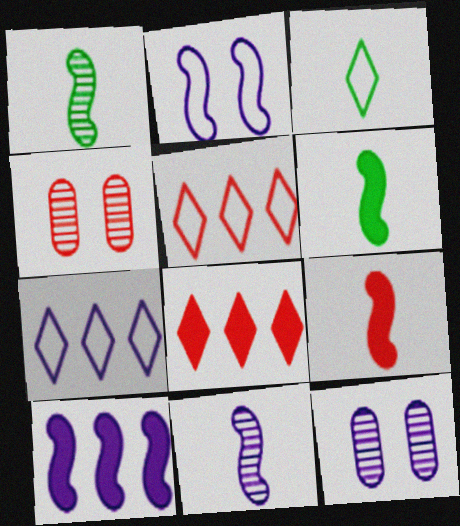[[2, 10, 11], 
[3, 4, 10], 
[4, 5, 9], 
[4, 6, 7], 
[5, 6, 12]]